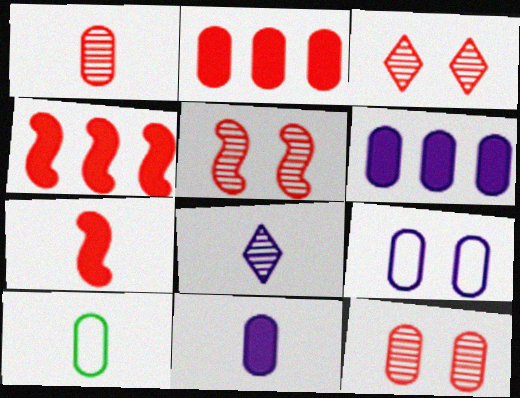[[1, 10, 11], 
[3, 5, 12], 
[6, 10, 12], 
[7, 8, 10]]